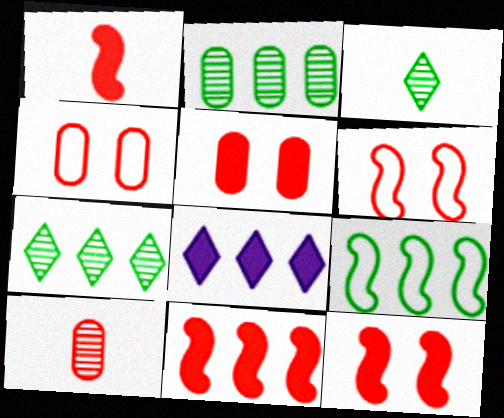[[1, 11, 12]]